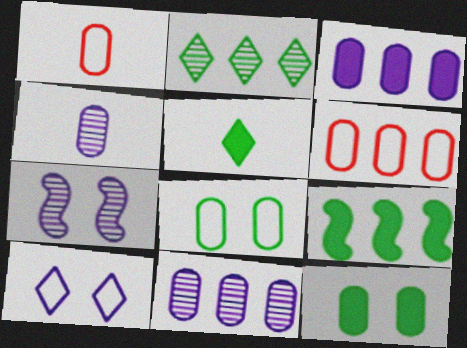[[1, 11, 12], 
[4, 6, 12], 
[5, 6, 7], 
[5, 9, 12]]